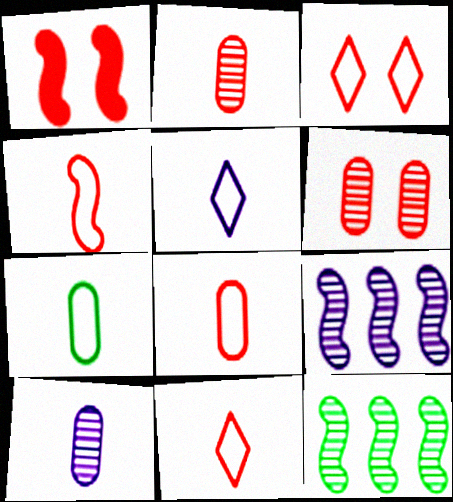[[1, 3, 6], 
[4, 5, 7], 
[4, 8, 11]]